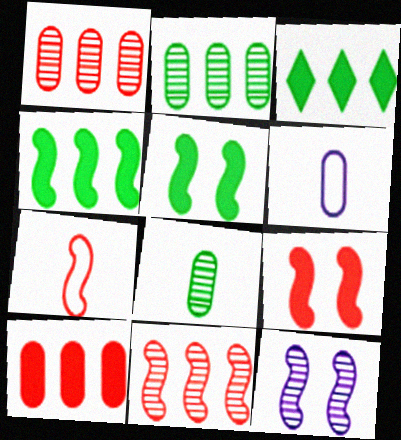[[4, 7, 12], 
[7, 9, 11]]